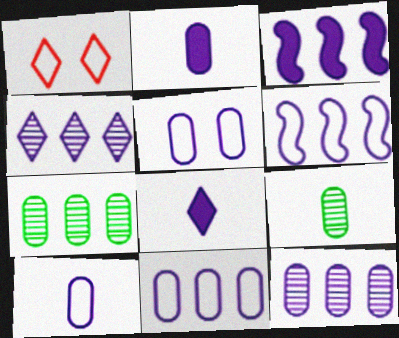[[1, 3, 9], 
[2, 5, 12], 
[3, 4, 11], 
[5, 10, 11]]